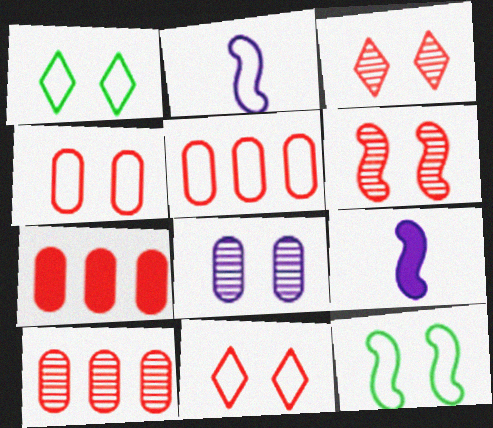[[1, 2, 5], 
[1, 9, 10], 
[5, 7, 10]]